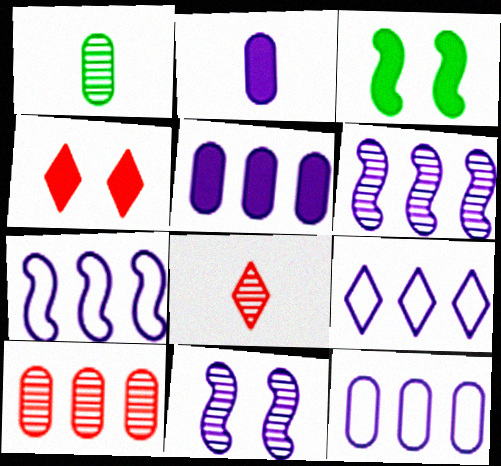[[1, 4, 7], 
[2, 9, 11], 
[3, 8, 12], 
[5, 6, 9], 
[7, 9, 12]]